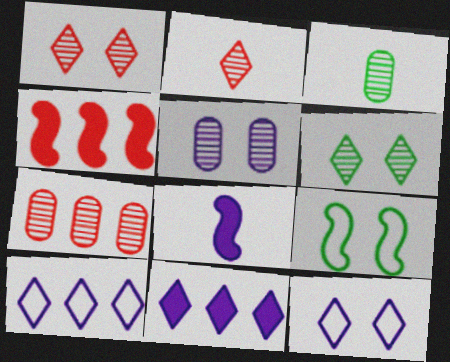[[3, 4, 12], 
[3, 5, 7], 
[5, 8, 10]]